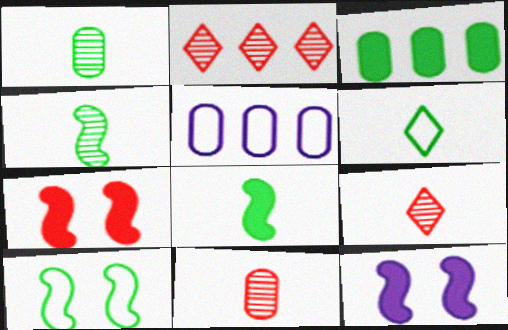[[1, 6, 8]]